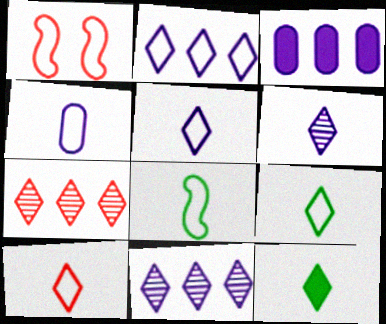[[4, 8, 10], 
[5, 9, 10], 
[6, 10, 12]]